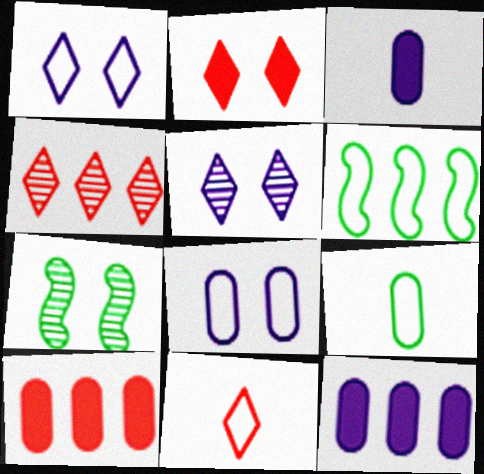[[2, 4, 11], 
[2, 7, 8], 
[4, 6, 12], 
[6, 8, 11], 
[7, 11, 12]]